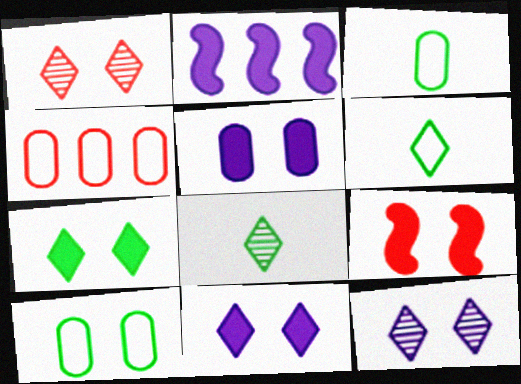[[1, 2, 3], 
[5, 7, 9], 
[9, 10, 12]]